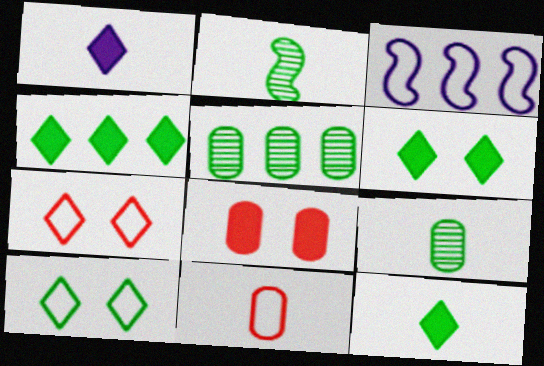[[1, 2, 11], 
[3, 10, 11], 
[4, 6, 12]]